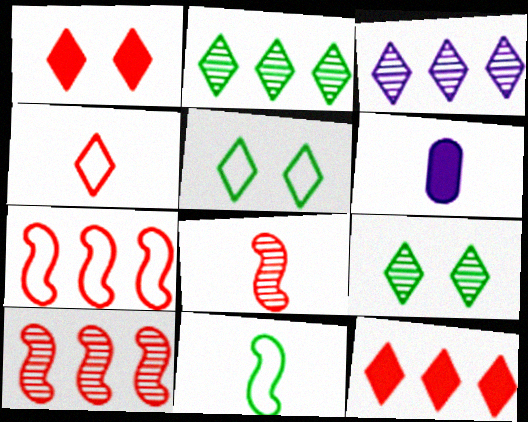[[5, 6, 10], 
[6, 7, 9]]